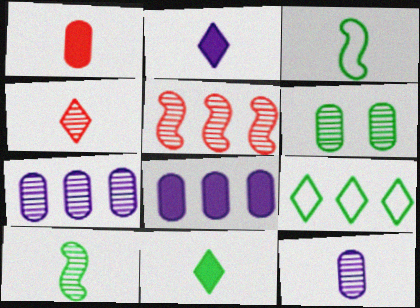[[4, 10, 12], 
[5, 8, 9]]